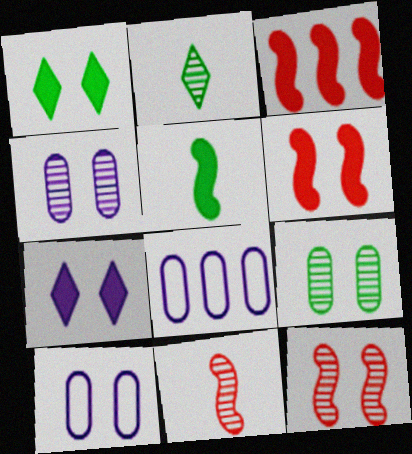[[1, 8, 11], 
[1, 10, 12], 
[2, 3, 10], 
[2, 6, 8]]